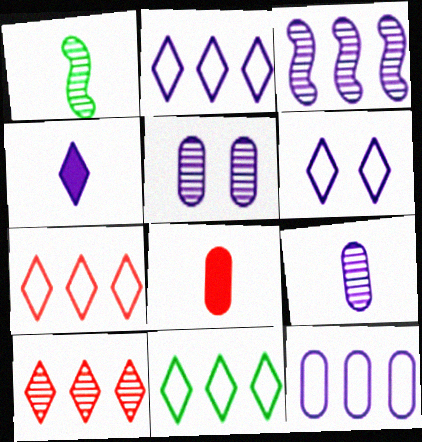[[1, 5, 10], 
[2, 7, 11]]